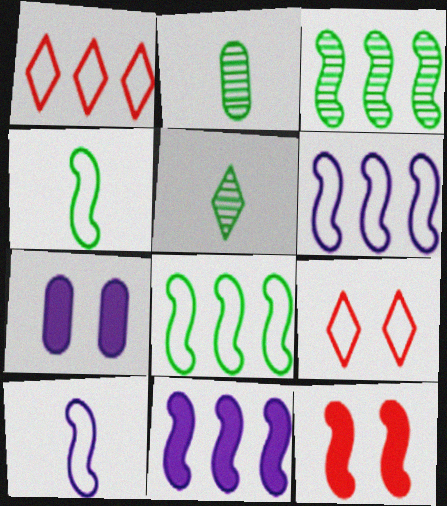[[2, 9, 11], 
[3, 10, 12]]